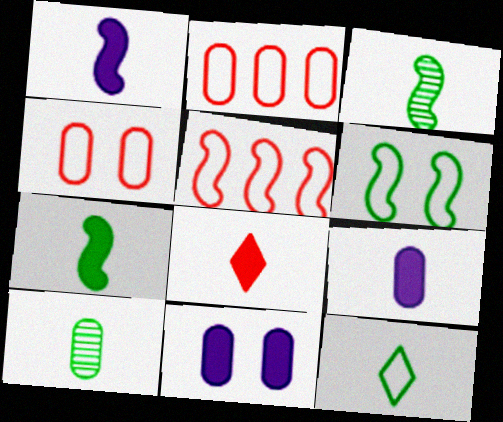[[2, 10, 11], 
[7, 8, 9], 
[7, 10, 12]]